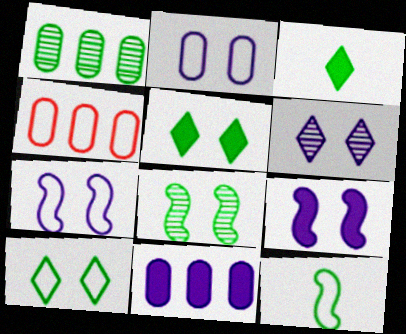[[1, 4, 11], 
[1, 5, 12], 
[2, 6, 9]]